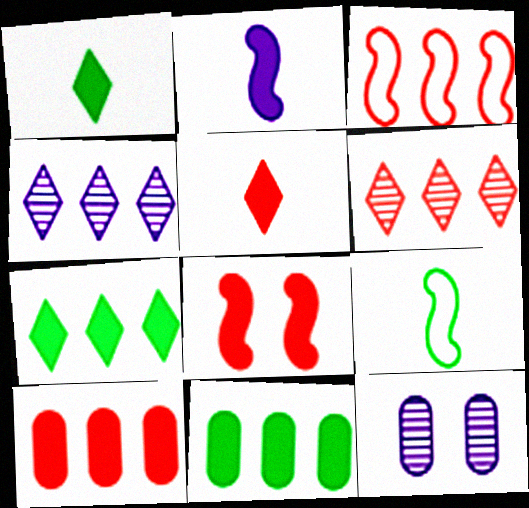[[1, 3, 12], 
[3, 4, 11], 
[3, 6, 10], 
[5, 8, 10]]